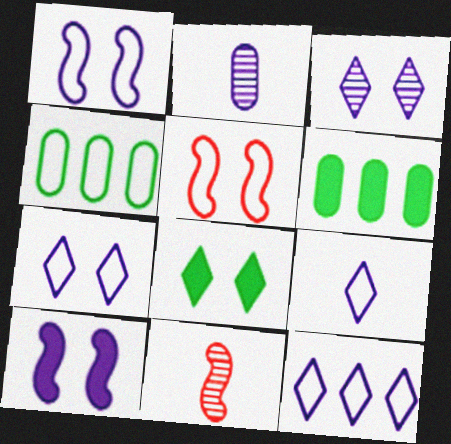[[2, 10, 12], 
[4, 5, 9], 
[6, 7, 11], 
[7, 9, 12]]